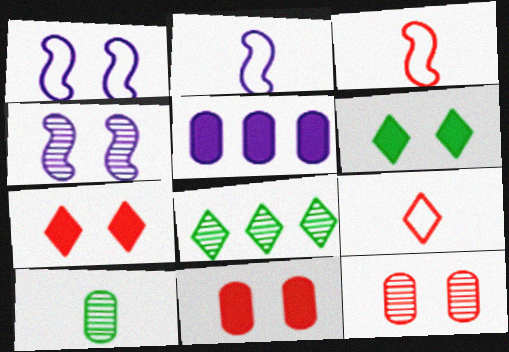[[1, 6, 12], 
[2, 8, 11]]